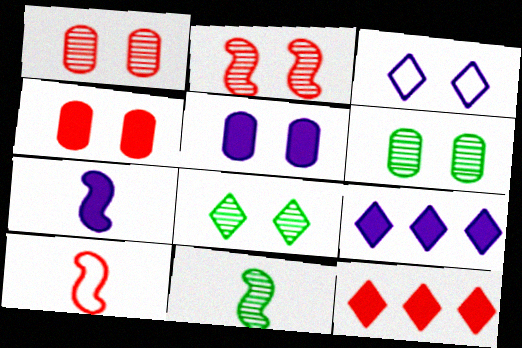[[1, 10, 12], 
[5, 7, 9], 
[6, 9, 10], 
[7, 10, 11]]